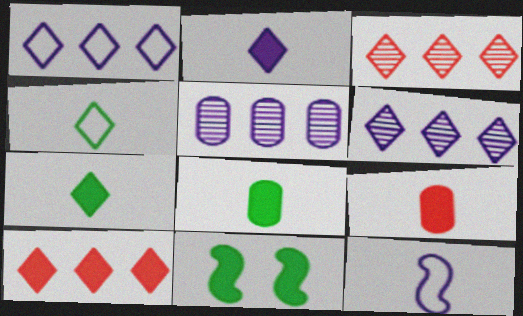[]